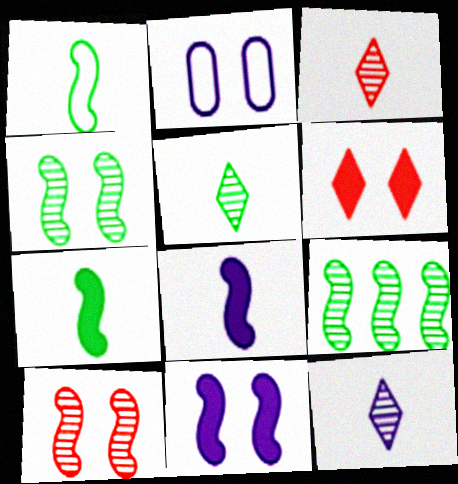[[2, 4, 6], 
[3, 5, 12]]